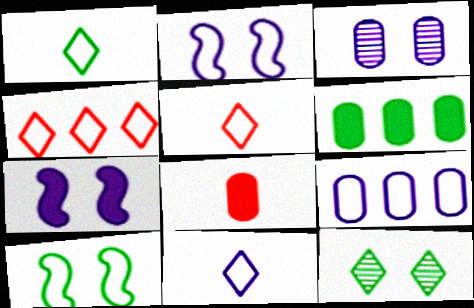[[1, 5, 11], 
[2, 9, 11], 
[5, 9, 10]]